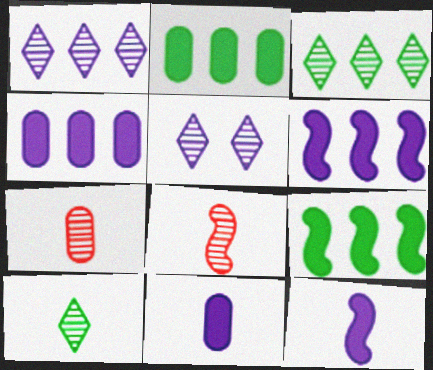[]